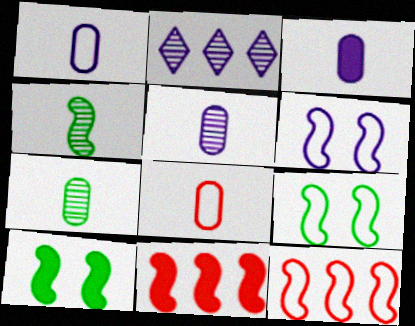[[1, 3, 5], 
[2, 3, 6], 
[2, 8, 10], 
[3, 7, 8], 
[4, 6, 11]]